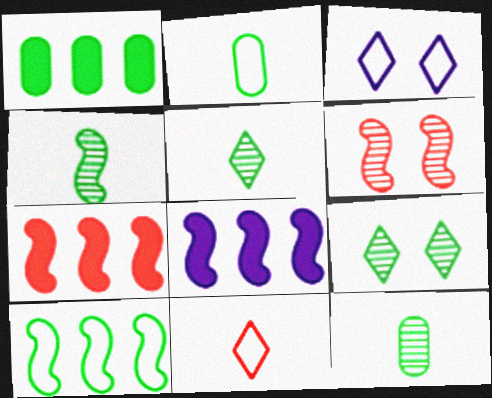[[3, 7, 12], 
[4, 5, 12]]